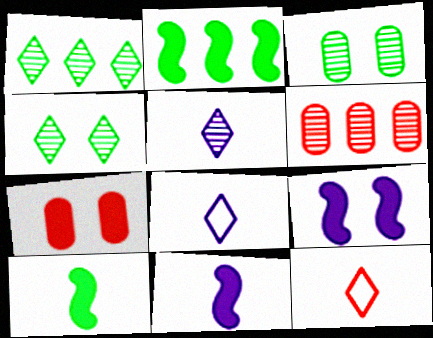[]